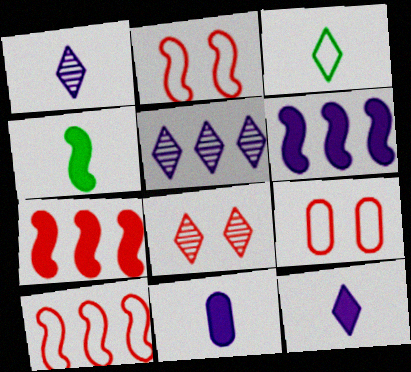[[4, 5, 9]]